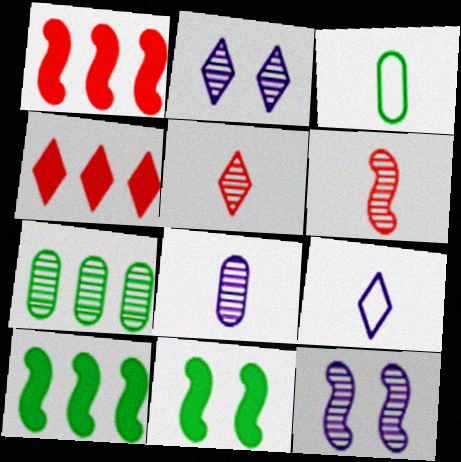[[1, 2, 3], 
[2, 6, 7], 
[3, 4, 12], 
[5, 7, 12]]